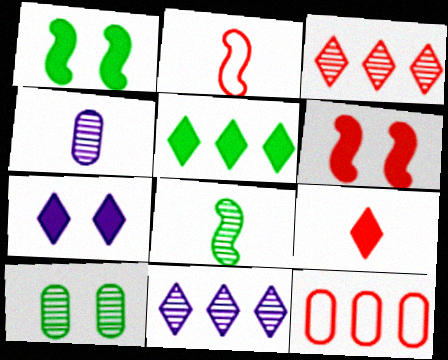[[5, 7, 9], 
[7, 8, 12]]